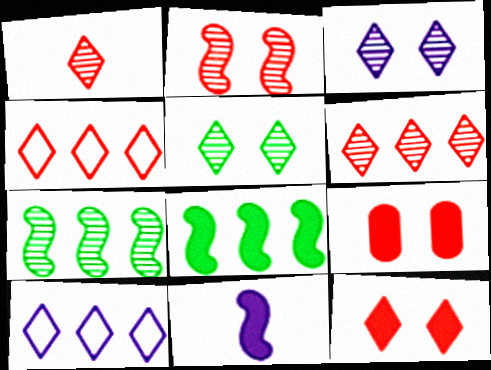[[1, 4, 12]]